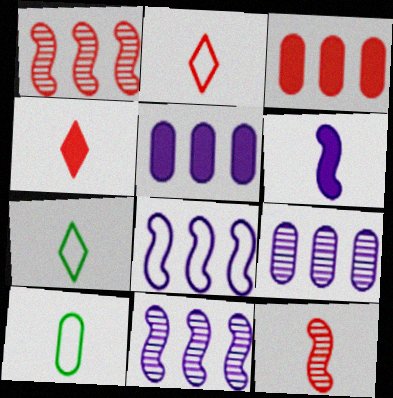[]